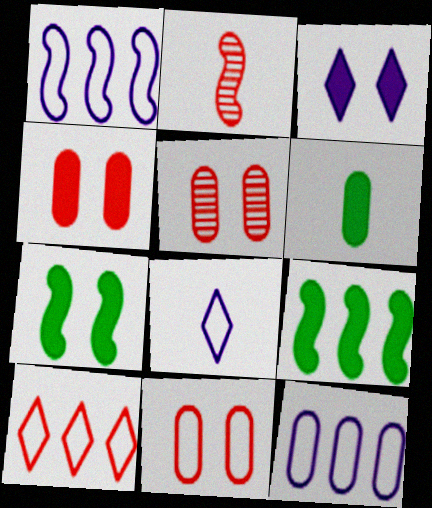[[1, 2, 7], 
[2, 4, 10], 
[2, 6, 8], 
[3, 4, 7], 
[4, 5, 11], 
[5, 6, 12], 
[5, 8, 9]]